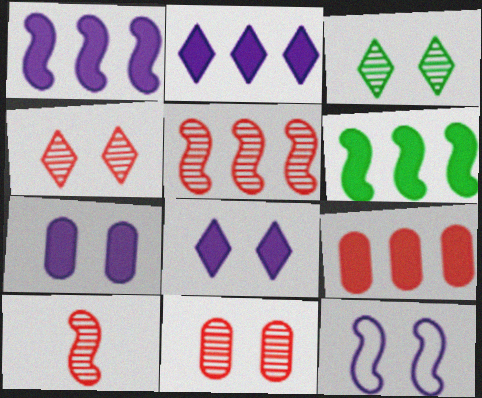[[2, 6, 9], 
[6, 10, 12]]